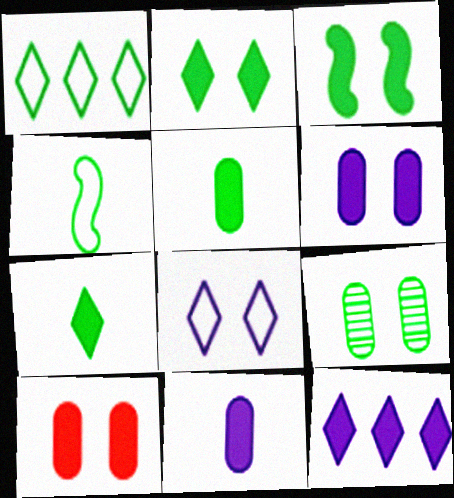[]